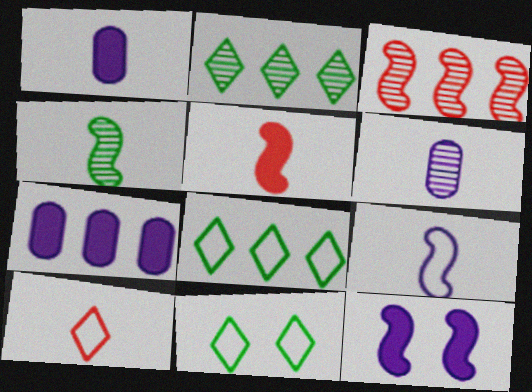[[1, 3, 11], 
[1, 4, 10], 
[3, 7, 8], 
[4, 5, 9]]